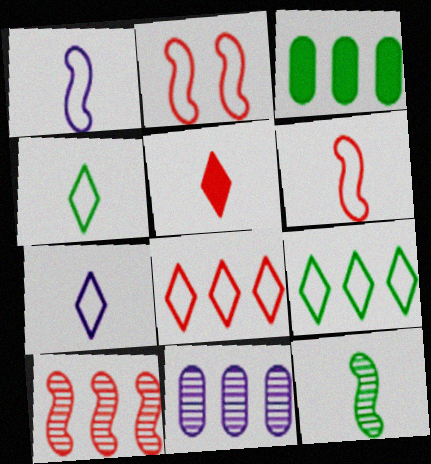[]